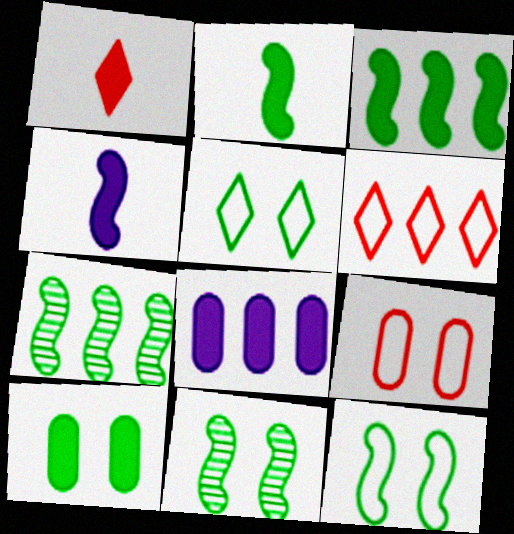[[2, 7, 12], 
[5, 10, 11], 
[6, 7, 8]]